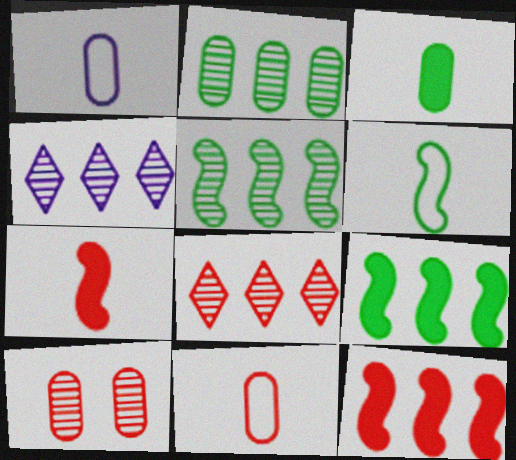[]